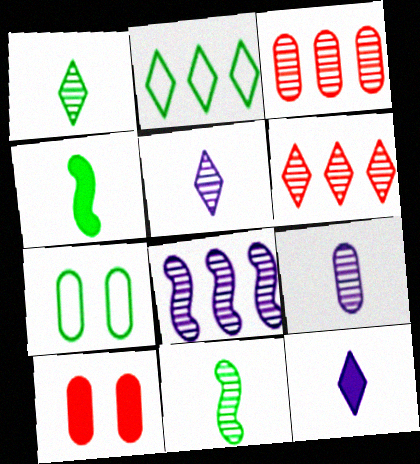[]